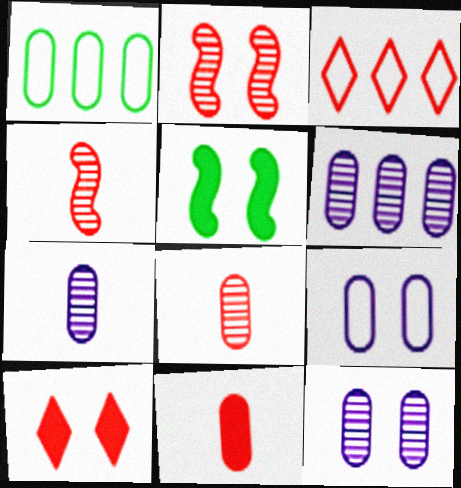[[1, 11, 12], 
[2, 3, 11], 
[3, 5, 7], 
[6, 7, 12]]